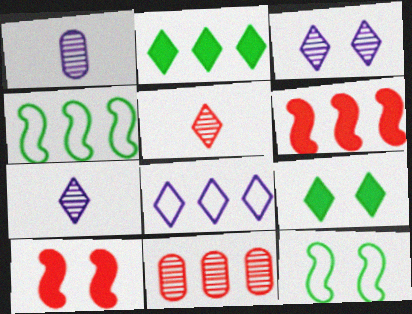[[5, 8, 9]]